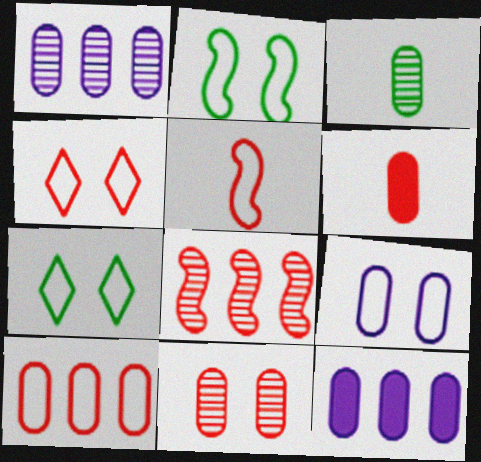[[1, 3, 11], 
[2, 4, 9], 
[4, 5, 10], 
[4, 6, 8], 
[6, 10, 11]]